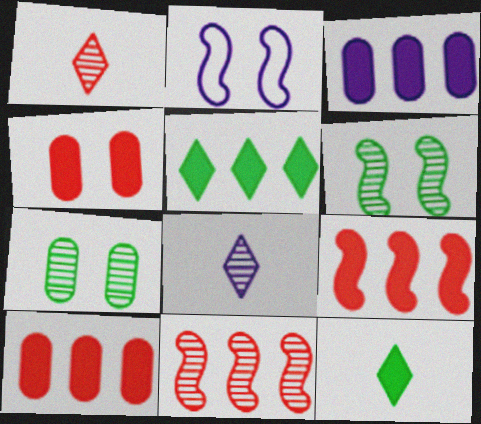[[2, 3, 8], 
[3, 5, 9], 
[7, 8, 11]]